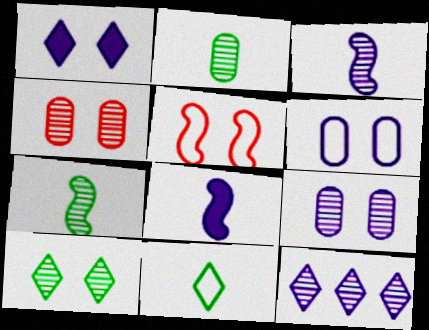[[3, 9, 12], 
[4, 7, 12], 
[6, 8, 12]]